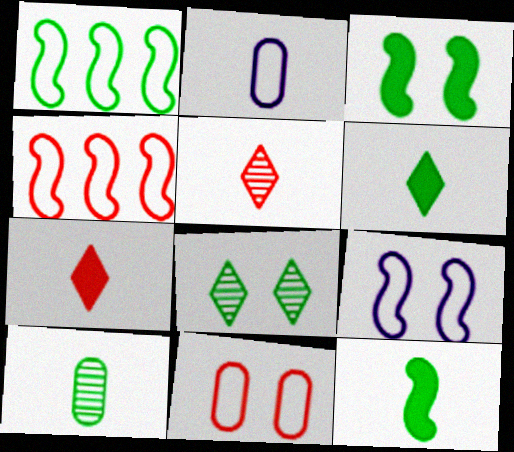[[2, 5, 12]]